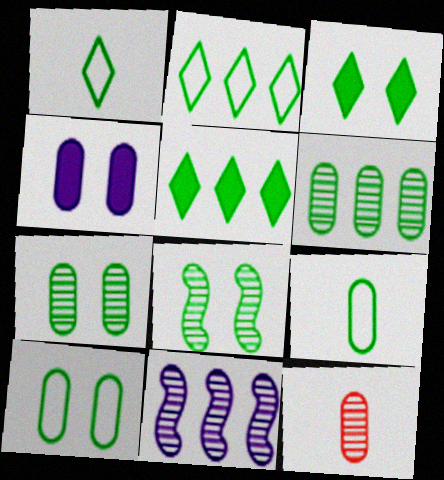[[3, 8, 10], 
[5, 8, 9]]